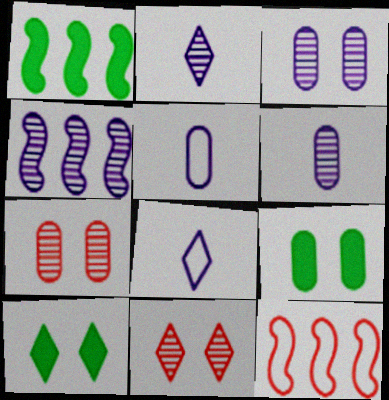[[1, 4, 12], 
[1, 5, 11], 
[1, 7, 8], 
[2, 3, 4], 
[2, 9, 12], 
[6, 10, 12]]